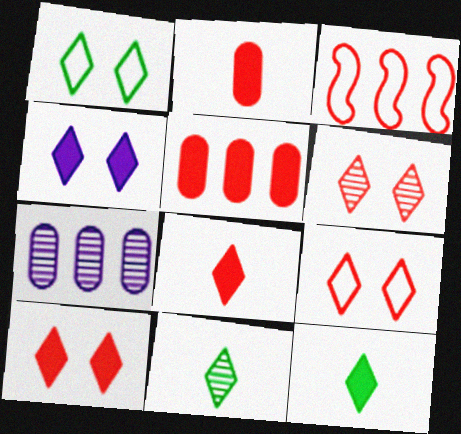[[1, 4, 6], 
[2, 3, 6], 
[6, 9, 10]]